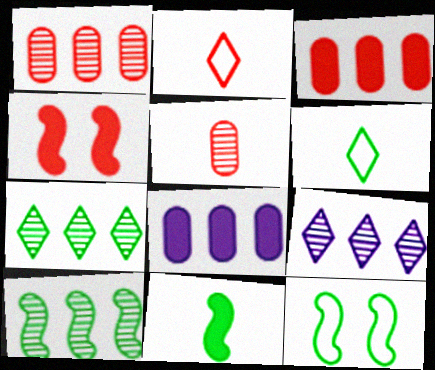[[1, 2, 4], 
[1, 9, 10], 
[10, 11, 12]]